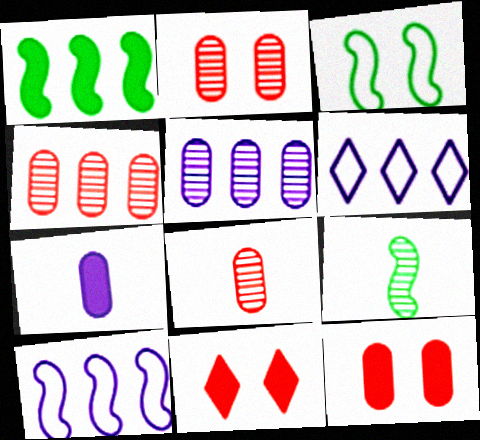[[1, 3, 9], 
[1, 4, 6], 
[1, 7, 11], 
[2, 4, 8], 
[6, 9, 12]]